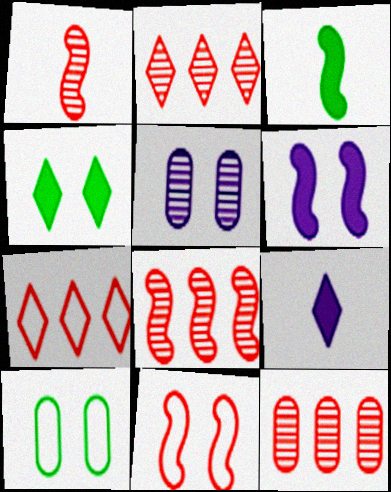[[2, 8, 12], 
[3, 5, 7], 
[4, 5, 11], 
[8, 9, 10]]